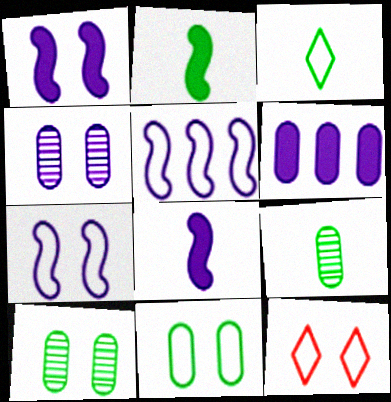[[1, 10, 12], 
[2, 3, 9], 
[7, 11, 12]]